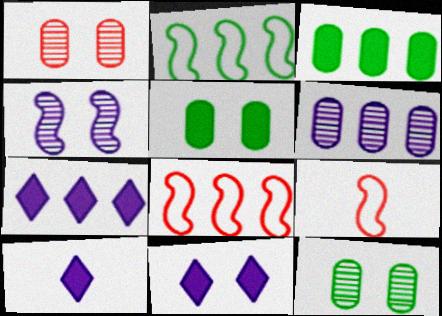[[1, 2, 10], 
[7, 9, 12], 
[7, 10, 11], 
[8, 10, 12]]